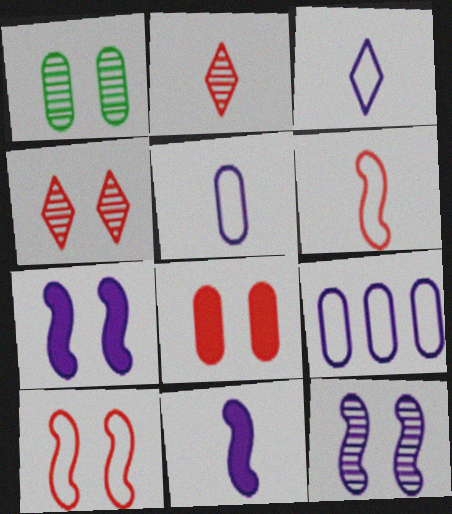[[1, 4, 12], 
[4, 8, 10]]